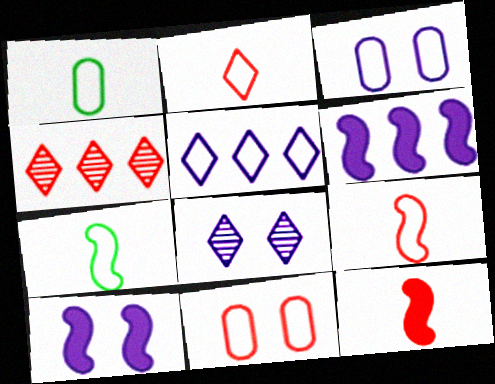[[1, 4, 10], 
[3, 8, 10], 
[4, 11, 12], 
[5, 7, 11]]